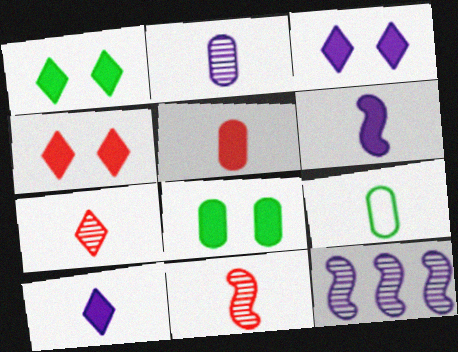[[1, 3, 4], 
[2, 5, 9], 
[4, 9, 12], 
[6, 7, 9], 
[9, 10, 11]]